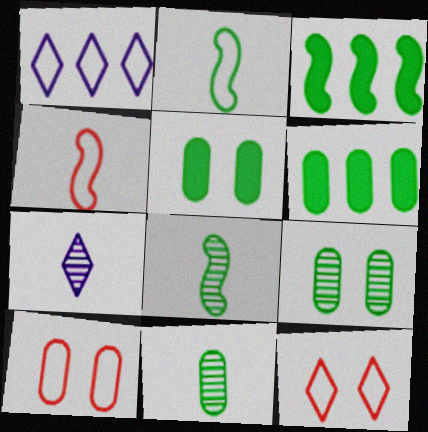[[1, 2, 10], 
[3, 7, 10]]